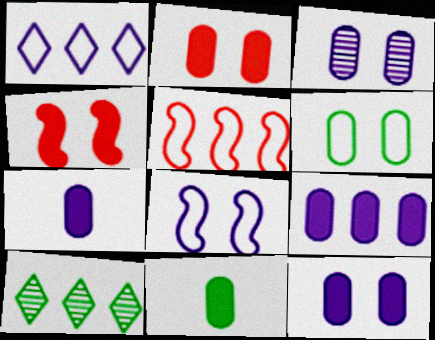[[2, 3, 6], 
[2, 9, 11], 
[5, 9, 10], 
[7, 9, 12]]